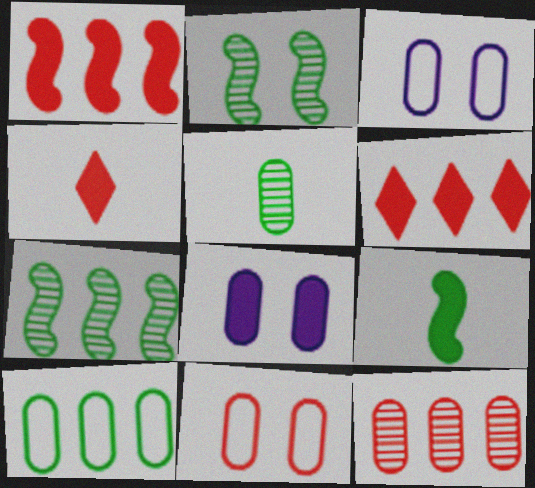[[3, 4, 7], 
[6, 8, 9]]